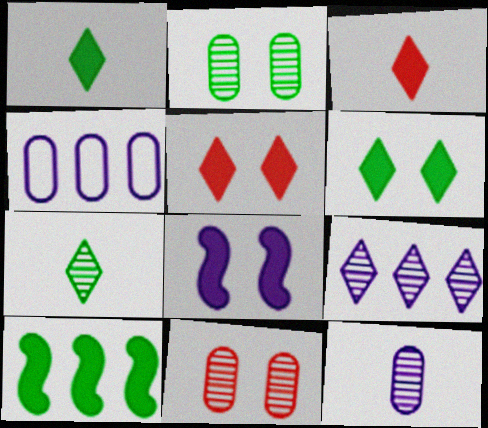[]